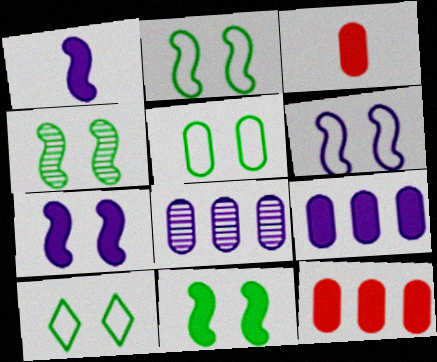[[2, 4, 11], 
[2, 5, 10], 
[3, 5, 8]]